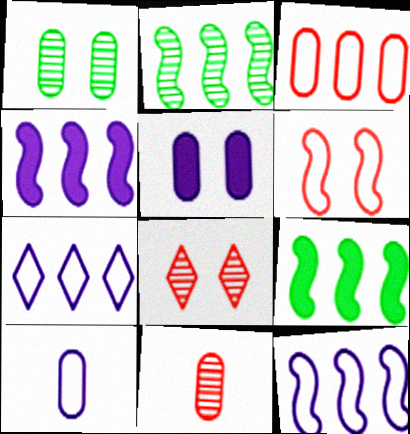[[8, 9, 10]]